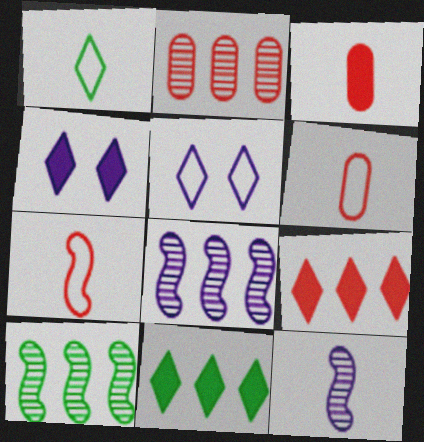[[1, 3, 12], 
[3, 5, 10], 
[4, 6, 10]]